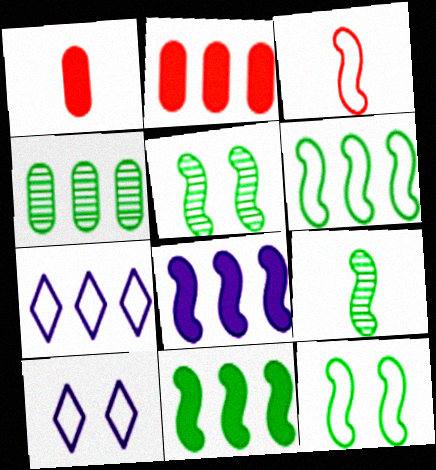[[1, 5, 7], 
[2, 9, 10], 
[3, 5, 8], 
[9, 11, 12]]